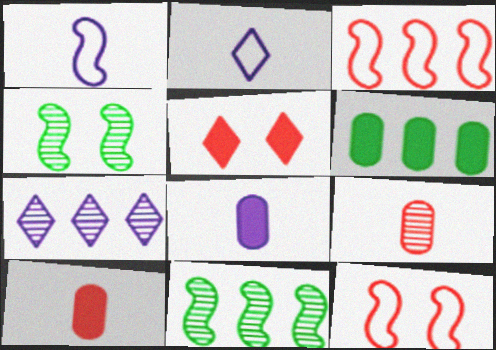[[3, 5, 9], 
[3, 6, 7], 
[4, 7, 9]]